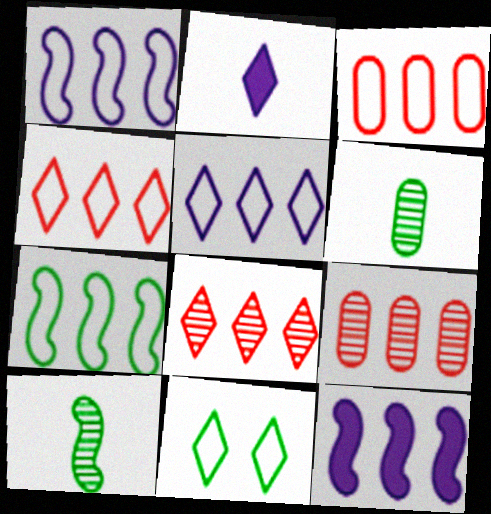[[2, 8, 11], 
[3, 5, 7]]